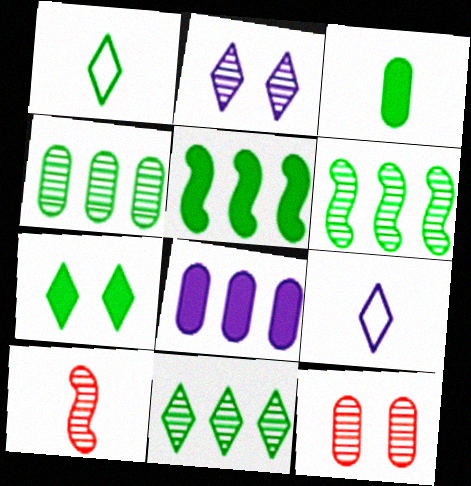[[1, 7, 11], 
[2, 4, 10], 
[3, 5, 7], 
[3, 9, 10], 
[4, 6, 11], 
[5, 9, 12]]